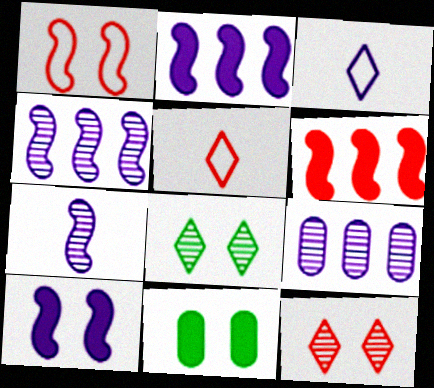[[3, 9, 10], 
[4, 5, 11]]